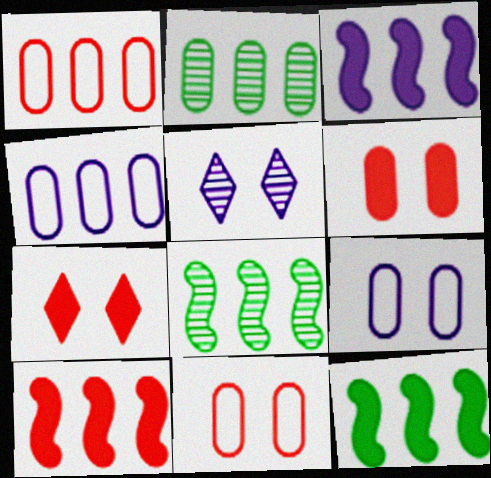[[3, 10, 12]]